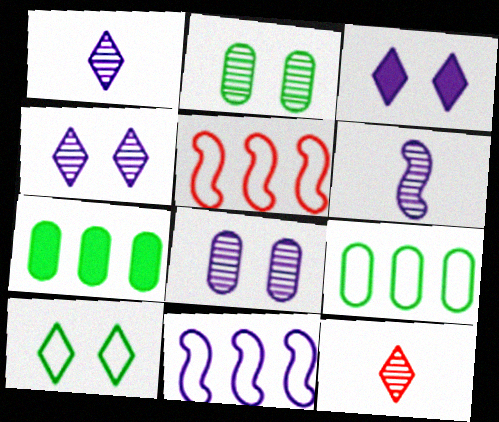[]